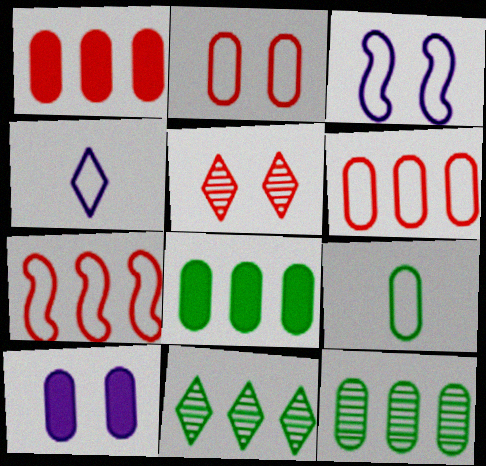[]